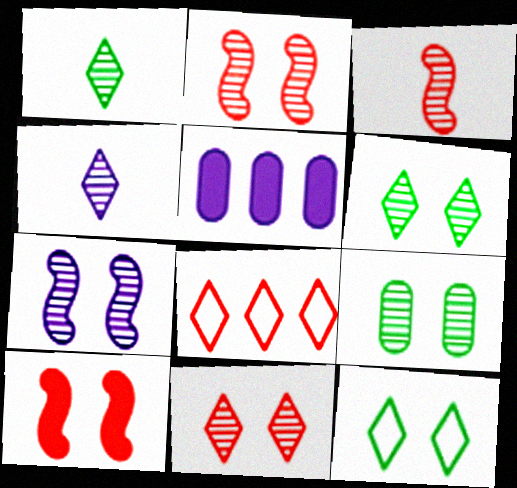[[3, 5, 12], 
[7, 9, 11]]